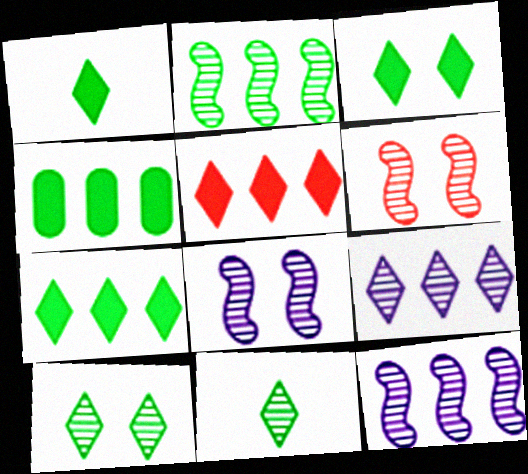[[1, 3, 7]]